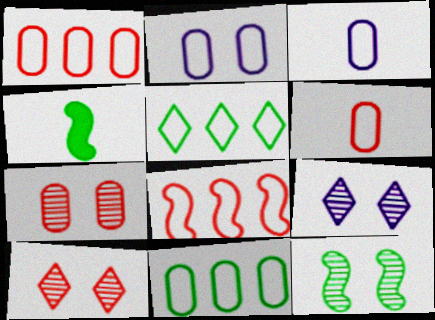[[1, 4, 9], 
[2, 6, 11], 
[7, 9, 12]]